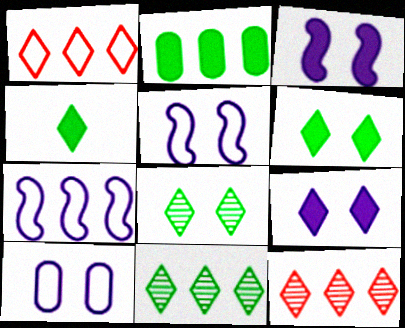[[2, 7, 12]]